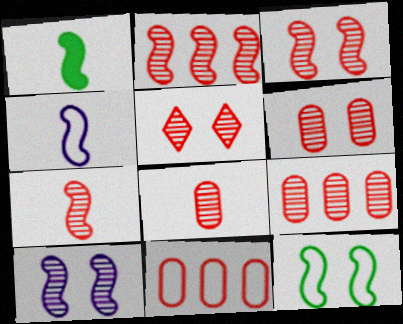[[1, 4, 7], 
[2, 3, 7], 
[2, 5, 8], 
[3, 5, 6], 
[5, 7, 9], 
[6, 8, 9]]